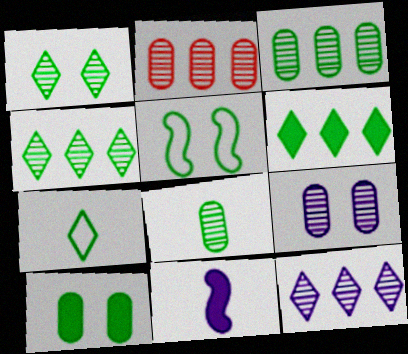[[1, 5, 10], 
[1, 6, 7], 
[2, 8, 9], 
[5, 6, 8]]